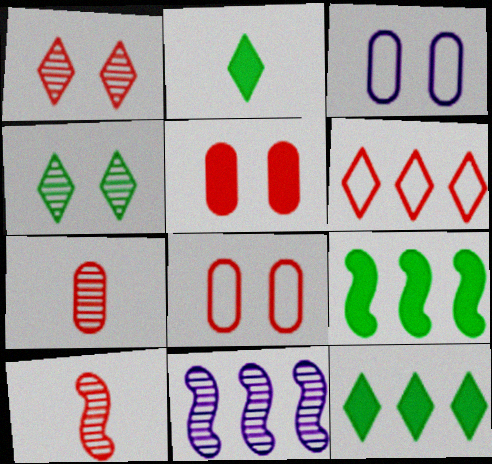[[2, 8, 11], 
[3, 10, 12], 
[4, 7, 11], 
[5, 6, 10]]